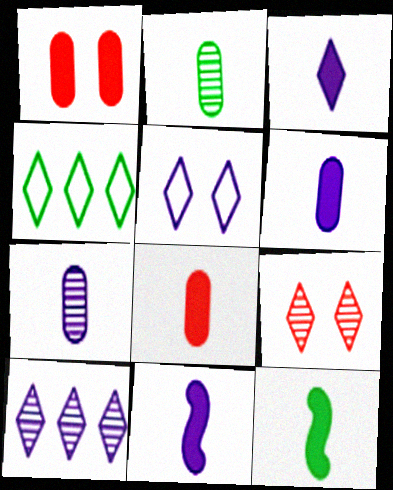[[3, 4, 9], 
[3, 5, 10], 
[3, 6, 11], 
[3, 8, 12]]